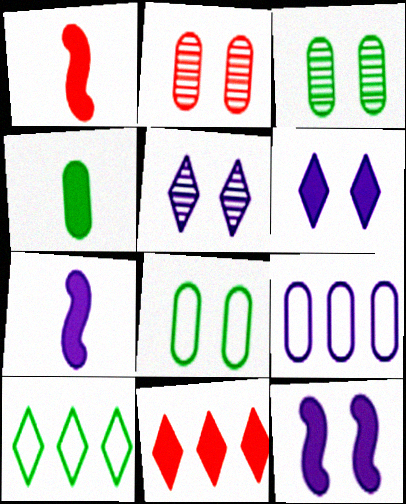[[2, 4, 9], 
[2, 7, 10], 
[4, 11, 12], 
[5, 7, 9]]